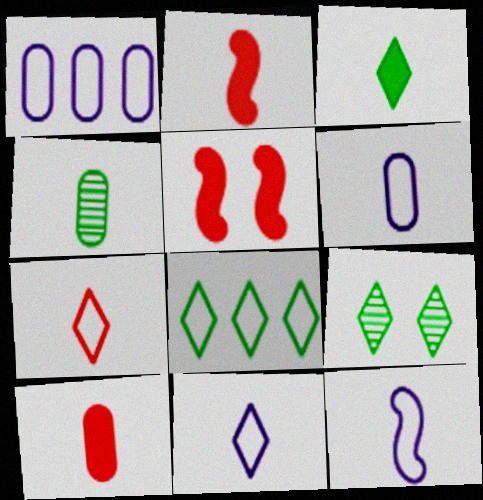[[1, 2, 9], 
[2, 4, 11], 
[3, 8, 9], 
[4, 6, 10], 
[6, 11, 12]]